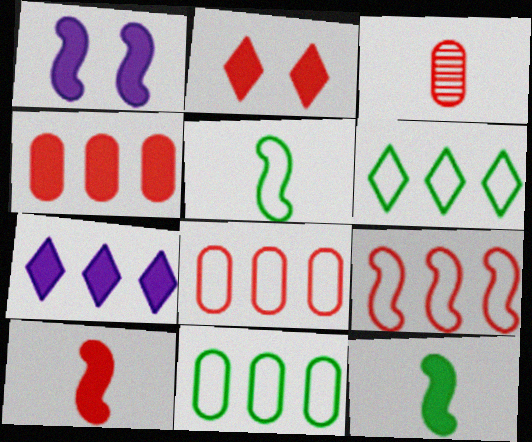[[1, 3, 6], 
[2, 3, 9], 
[2, 4, 10]]